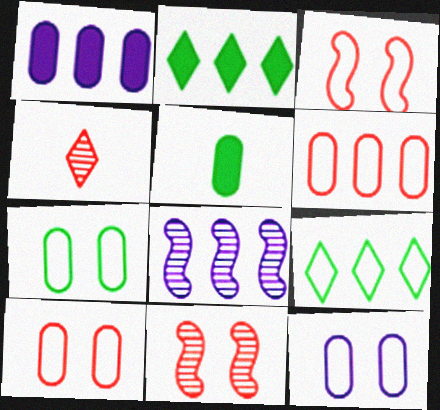[[2, 6, 8], 
[7, 10, 12]]